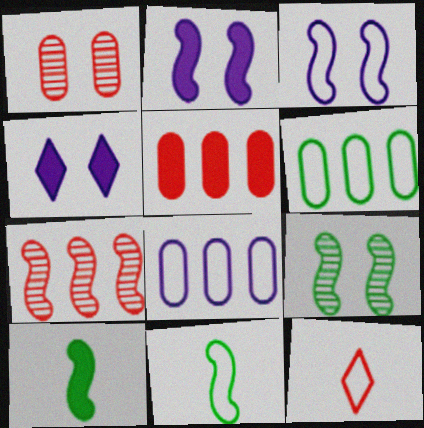[[2, 7, 11], 
[3, 6, 12], 
[3, 7, 10], 
[4, 5, 10]]